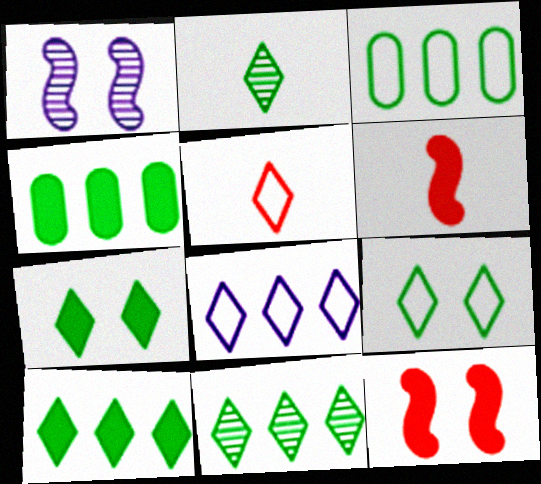[[1, 4, 5], 
[2, 9, 10], 
[5, 8, 9]]